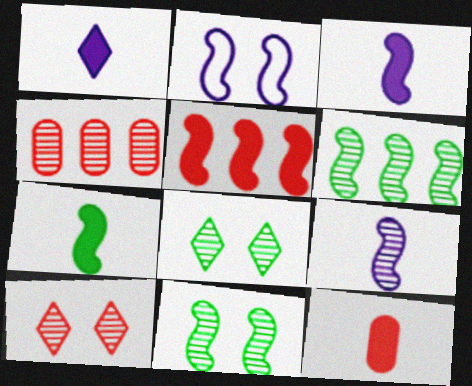[[1, 7, 12], 
[4, 8, 9]]